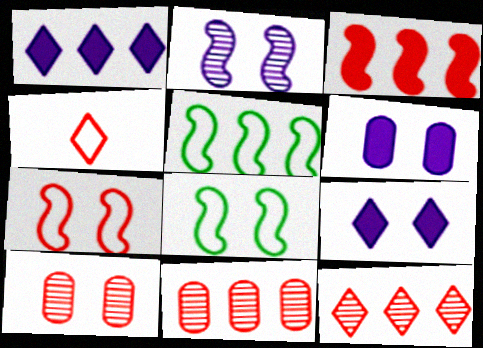[[1, 5, 11], 
[3, 4, 10], 
[8, 9, 10]]